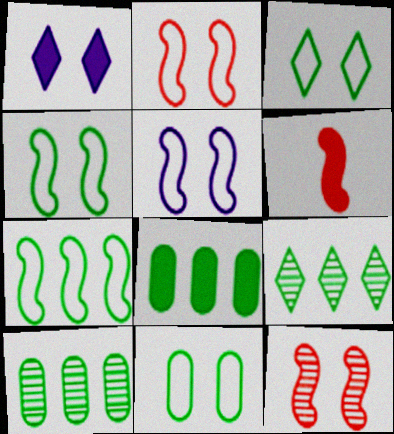[[1, 6, 8], 
[1, 11, 12], 
[2, 4, 5], 
[3, 4, 11], 
[7, 8, 9]]